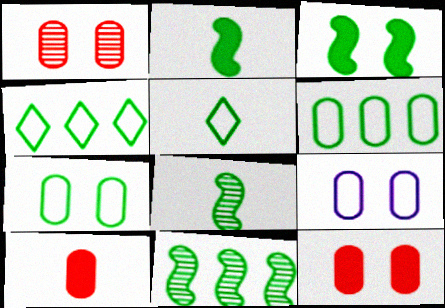[]